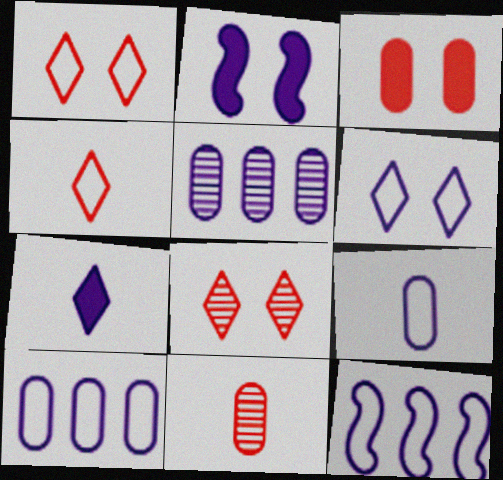[[6, 9, 12]]